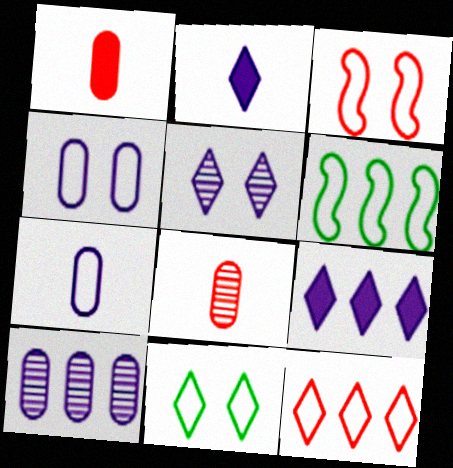[[1, 5, 6], 
[3, 4, 11]]